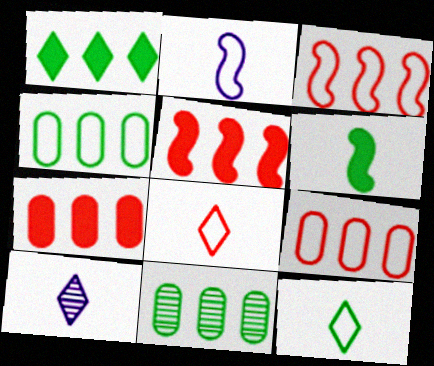[]